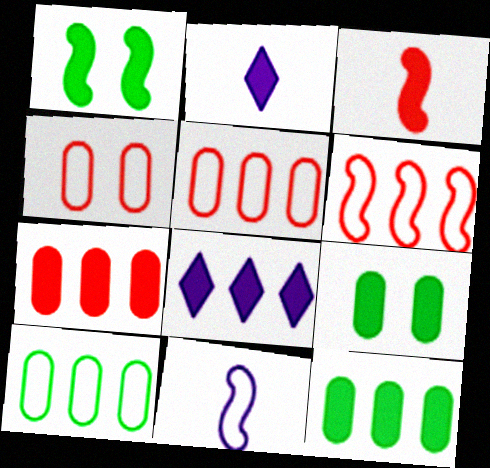[[1, 2, 7], 
[3, 8, 9]]